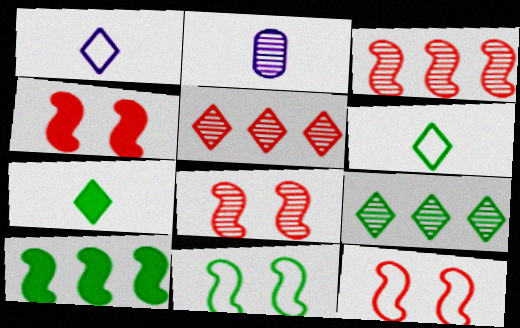[[2, 8, 9], 
[4, 8, 12]]